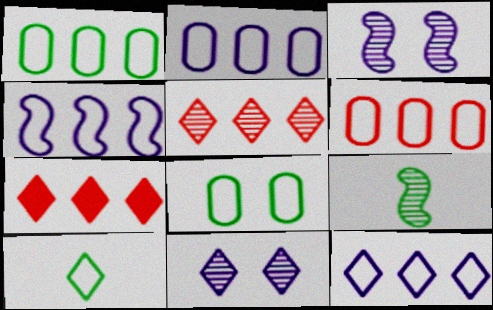[[1, 2, 6], 
[2, 4, 12], 
[7, 10, 11]]